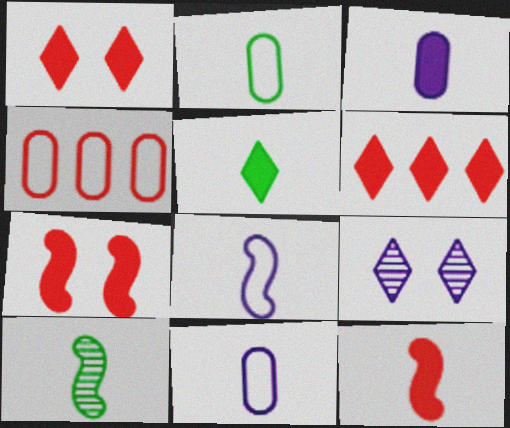[[2, 5, 10], 
[3, 5, 12], 
[8, 10, 12]]